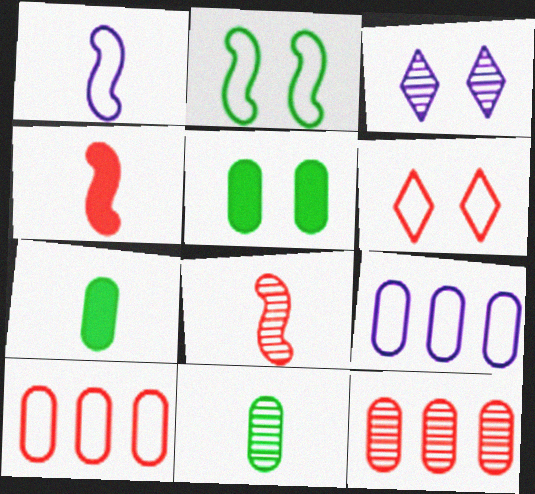[[4, 6, 12]]